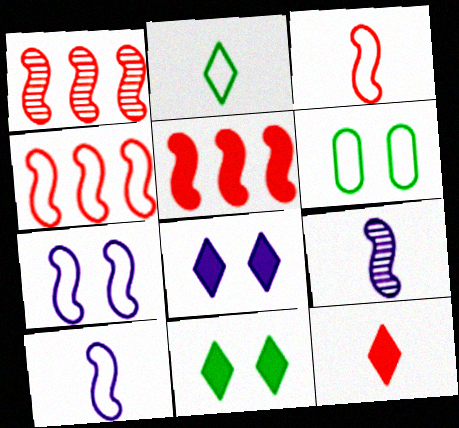[[1, 4, 5]]